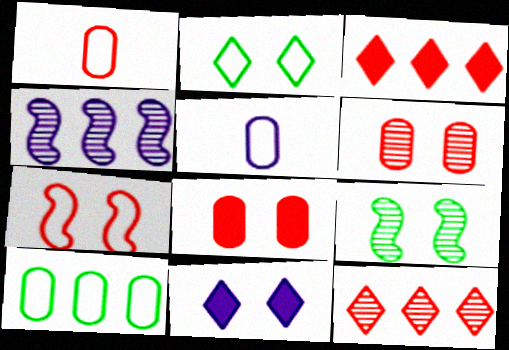[[3, 4, 10], 
[3, 5, 9], 
[4, 5, 11]]